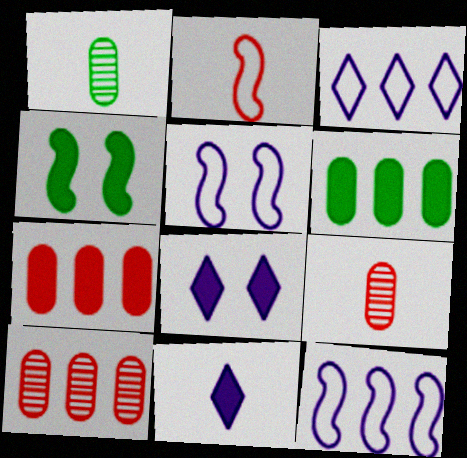[[1, 2, 11], 
[3, 4, 9], 
[4, 7, 11]]